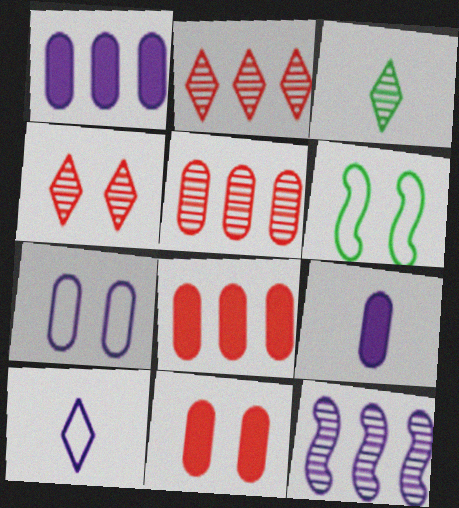[[2, 6, 9]]